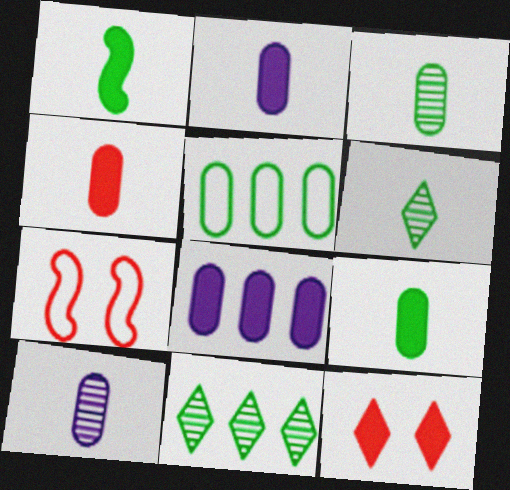[[1, 8, 12], 
[2, 4, 9], 
[2, 7, 11], 
[6, 7, 8]]